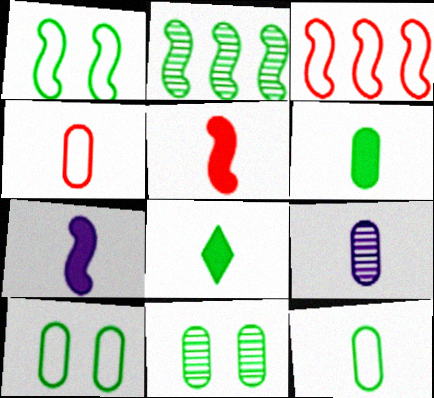[[2, 8, 10], 
[4, 6, 9]]